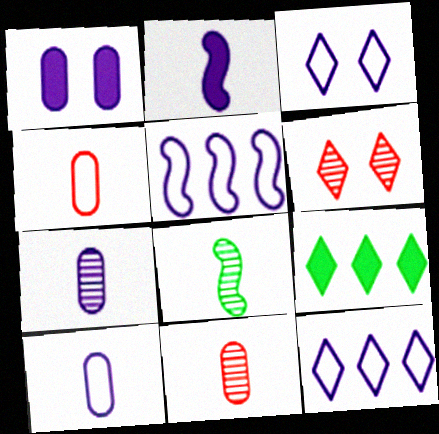[[3, 5, 10]]